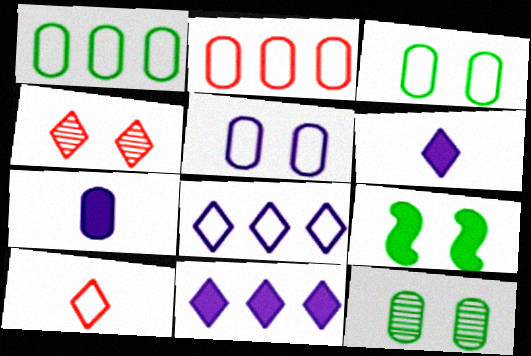[[2, 7, 12], 
[4, 5, 9]]